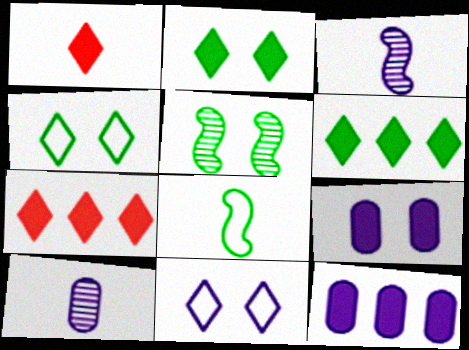[[1, 8, 10], 
[3, 11, 12]]